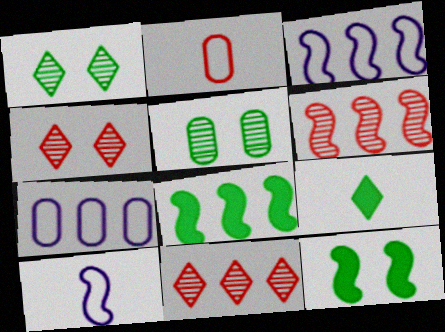[[3, 6, 8], 
[6, 10, 12], 
[7, 8, 11]]